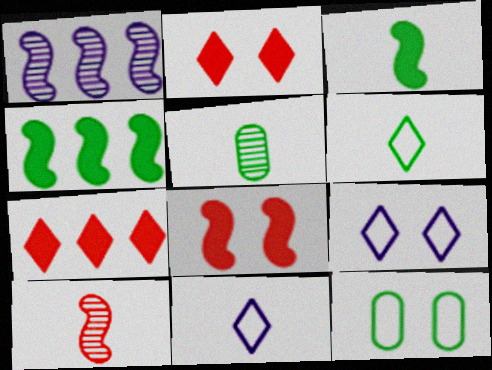[[3, 5, 6]]